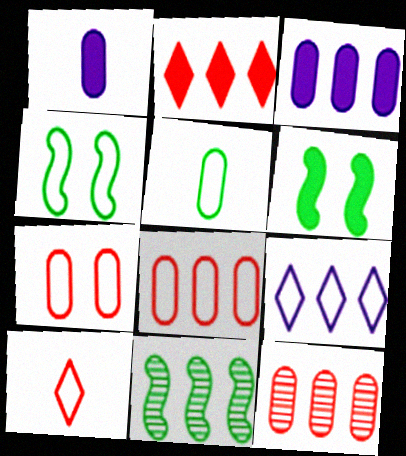[[1, 2, 6]]